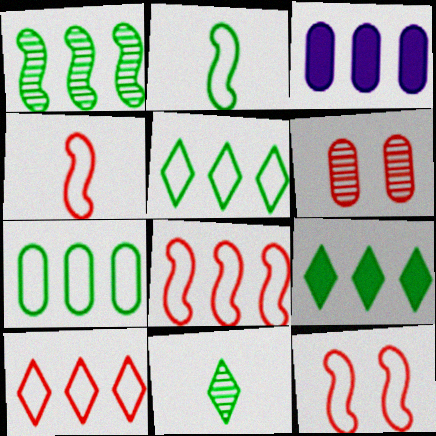[[1, 3, 10], 
[1, 7, 9], 
[3, 11, 12], 
[4, 8, 12]]